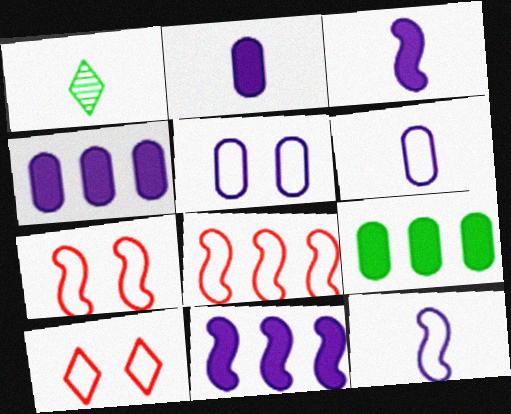[[1, 4, 7]]